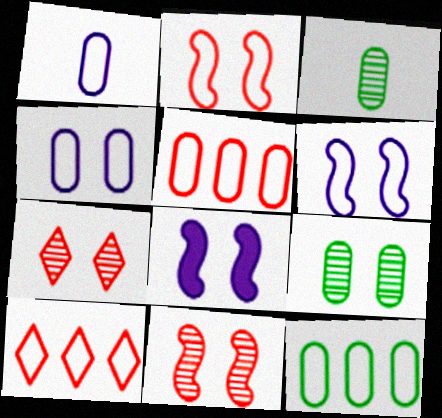[[3, 8, 10]]